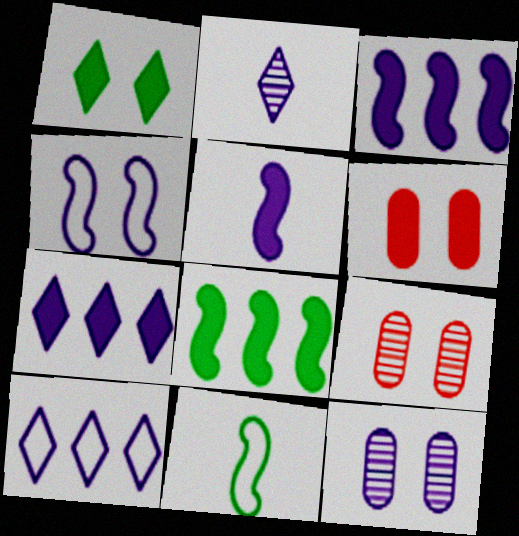[[1, 4, 9], 
[5, 10, 12], 
[7, 9, 11]]